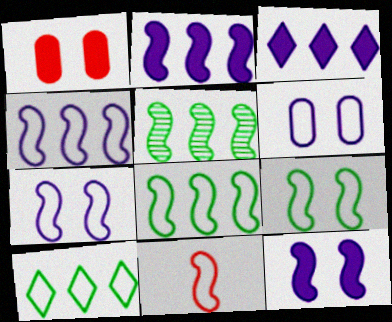[[4, 9, 11], 
[5, 11, 12], 
[6, 10, 11], 
[7, 8, 11]]